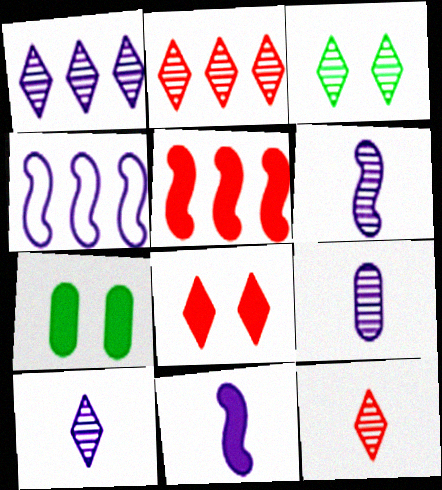[[1, 3, 12], 
[2, 3, 10], 
[4, 7, 12], 
[6, 9, 10]]